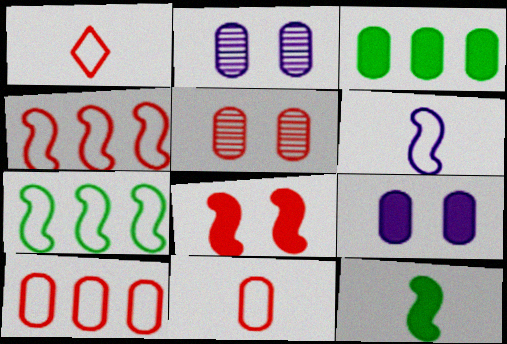[[2, 3, 11]]